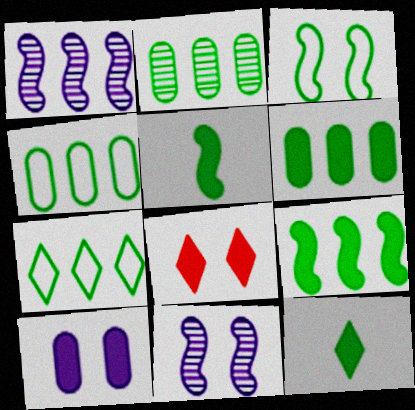[[2, 3, 12], 
[2, 4, 6], 
[2, 7, 9]]